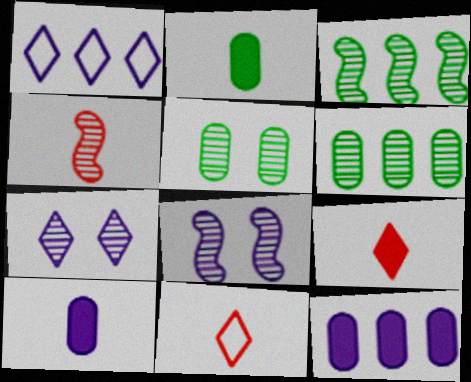[[1, 8, 10], 
[3, 4, 8], 
[4, 6, 7]]